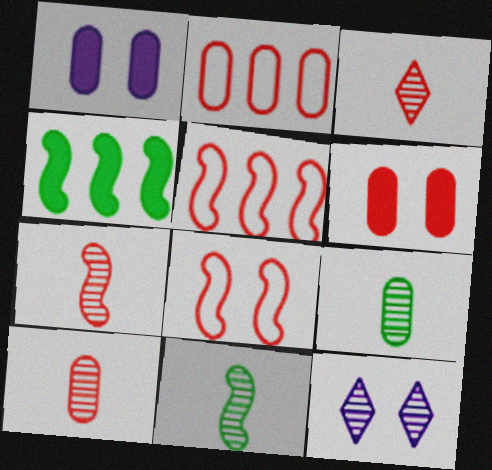[[1, 2, 9], 
[2, 6, 10], 
[3, 5, 6], 
[3, 7, 10]]